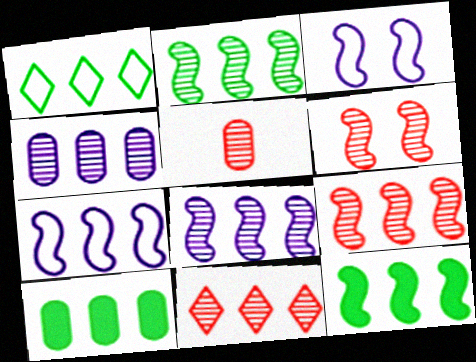[[1, 2, 10], 
[2, 4, 11], 
[2, 8, 9], 
[5, 6, 11], 
[7, 9, 12], 
[7, 10, 11]]